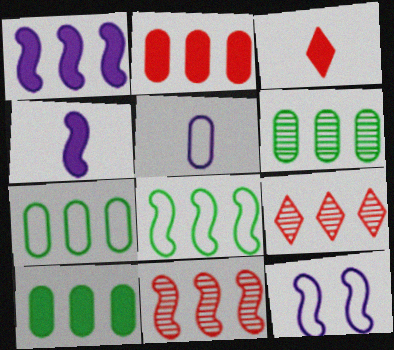[[1, 7, 9], 
[1, 8, 11], 
[3, 6, 12], 
[6, 7, 10]]